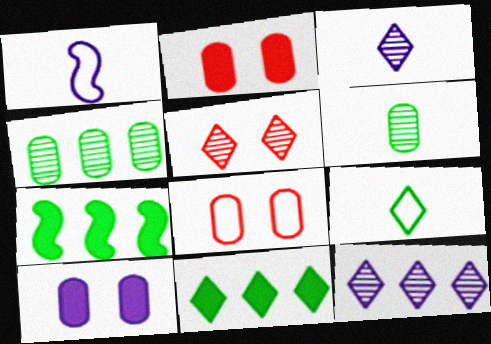[[1, 10, 12], 
[3, 7, 8]]